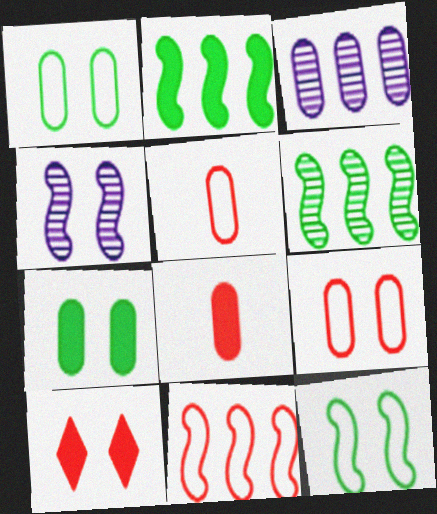[[1, 3, 8], 
[1, 4, 10], 
[3, 5, 7]]